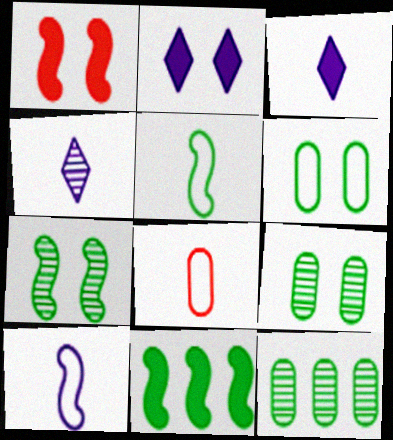[[5, 7, 11]]